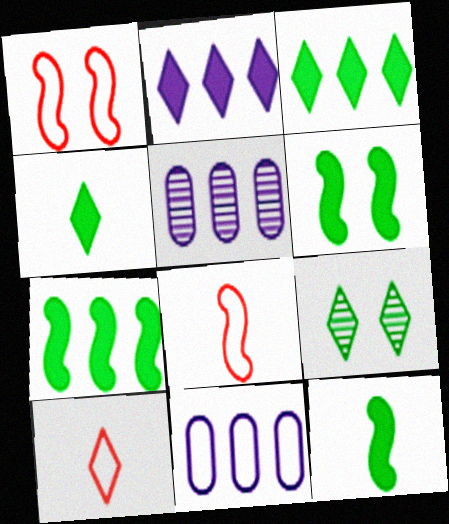[[1, 4, 5], 
[2, 9, 10], 
[5, 6, 10], 
[6, 7, 12]]